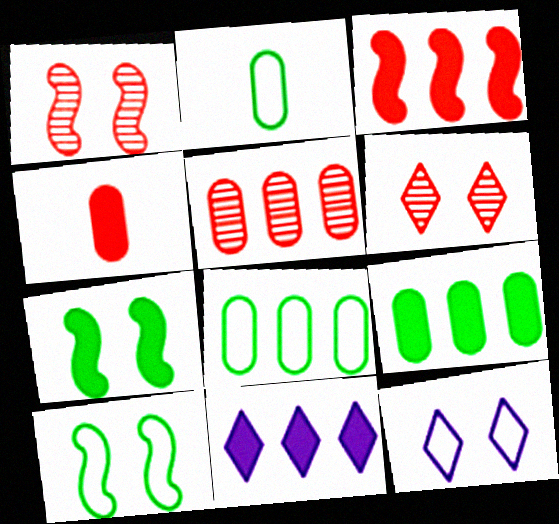[[1, 2, 11], 
[3, 9, 11], 
[4, 7, 11]]